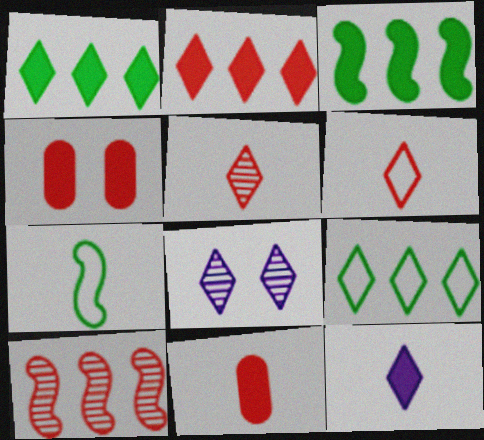[[1, 6, 8], 
[3, 4, 12], 
[4, 6, 10]]